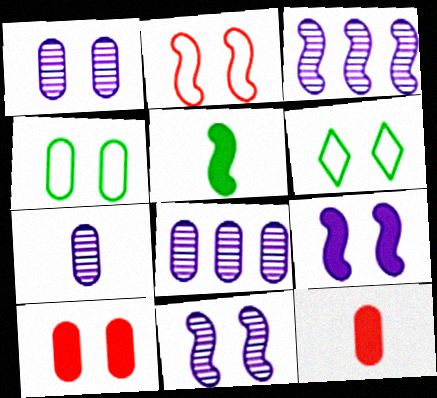[[1, 4, 10], 
[1, 7, 8], 
[2, 3, 5], 
[3, 6, 12], 
[4, 8, 12], 
[6, 10, 11]]